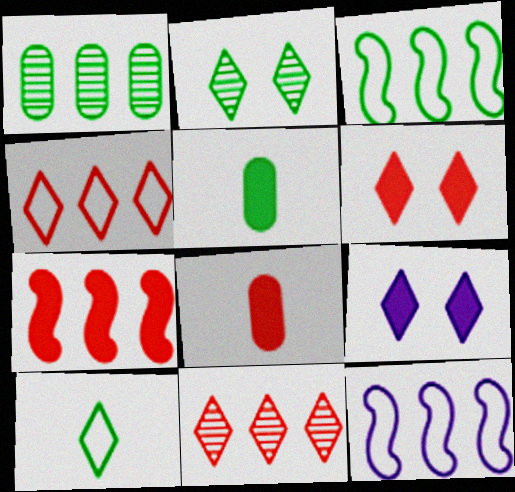[[2, 3, 5], 
[2, 8, 12], 
[5, 7, 9], 
[6, 7, 8], 
[9, 10, 11]]